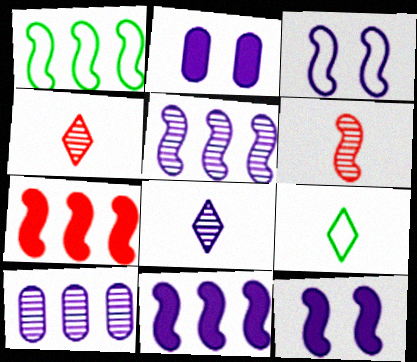[[1, 2, 4], 
[1, 5, 7], 
[1, 6, 12]]